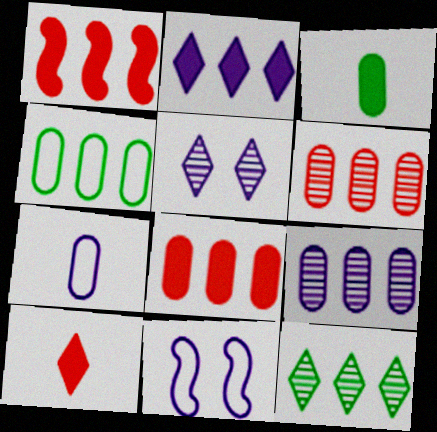[[4, 8, 9]]